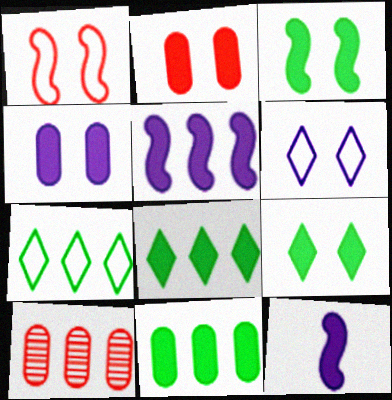[[2, 8, 12], 
[5, 7, 10]]